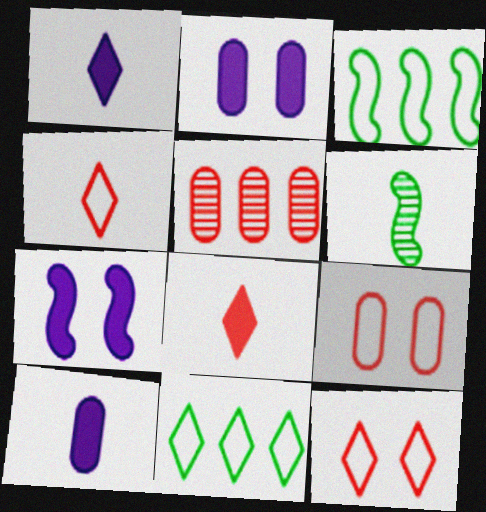[[4, 6, 10]]